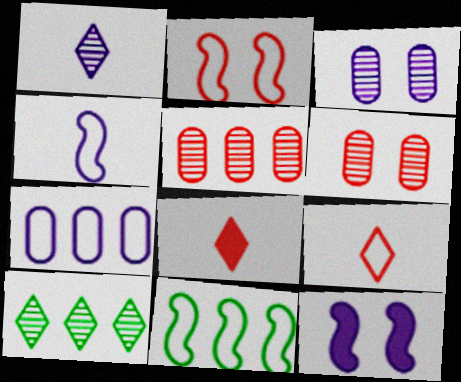[[1, 7, 12], 
[2, 4, 11], 
[2, 5, 8], 
[3, 8, 11]]